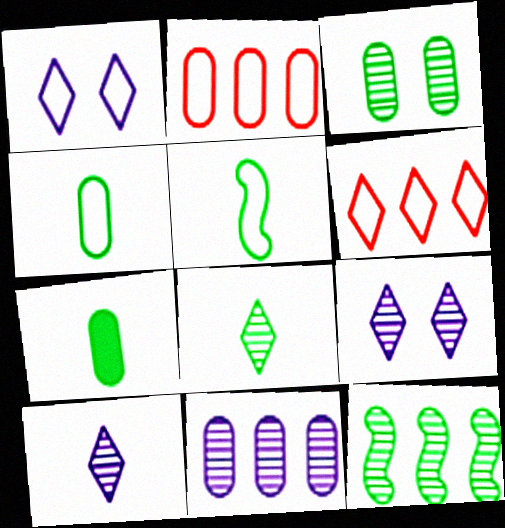[[1, 2, 5], 
[3, 8, 12], 
[5, 7, 8]]